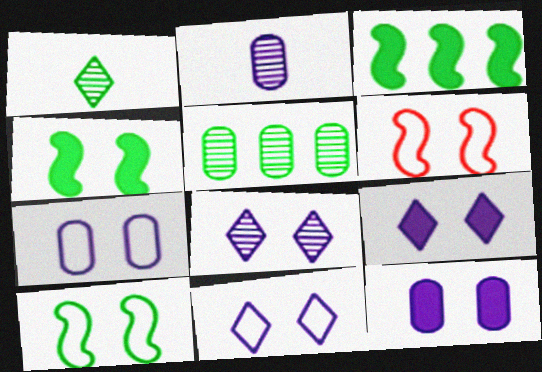[[8, 9, 11]]